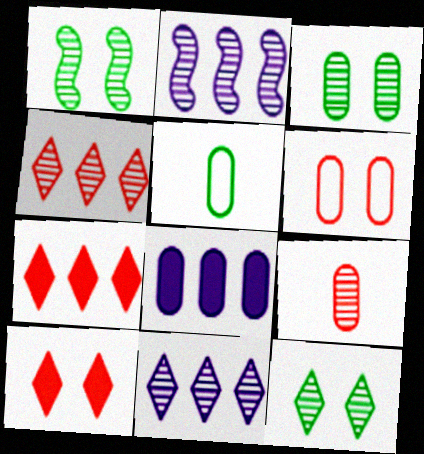[[1, 3, 12], 
[1, 9, 11], 
[2, 5, 10], 
[2, 9, 12]]